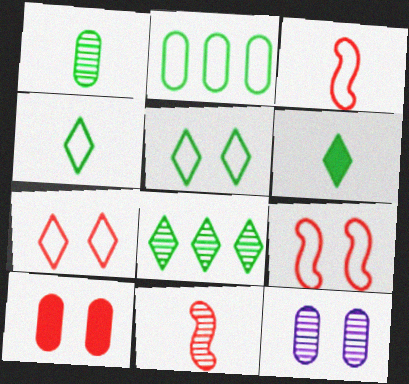[[5, 6, 8], 
[8, 11, 12]]